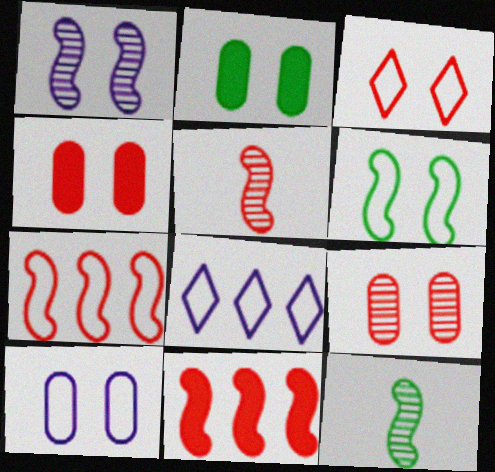[[1, 2, 3], 
[2, 5, 8], 
[2, 9, 10], 
[3, 6, 10], 
[4, 8, 12]]